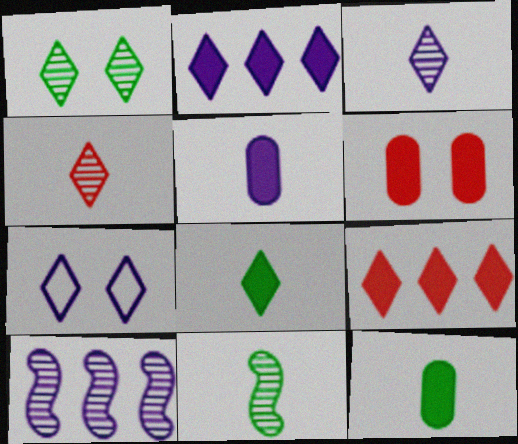[[2, 3, 7], 
[5, 7, 10]]